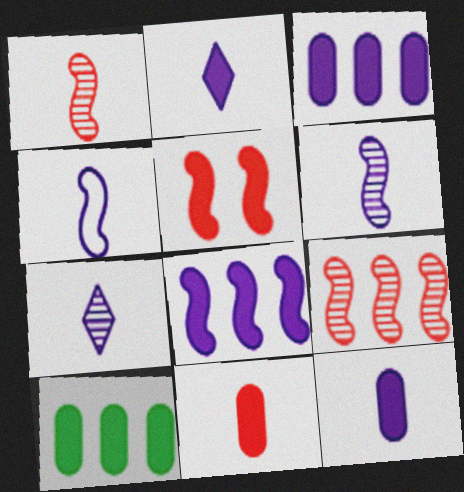[[2, 5, 10], 
[4, 7, 12]]